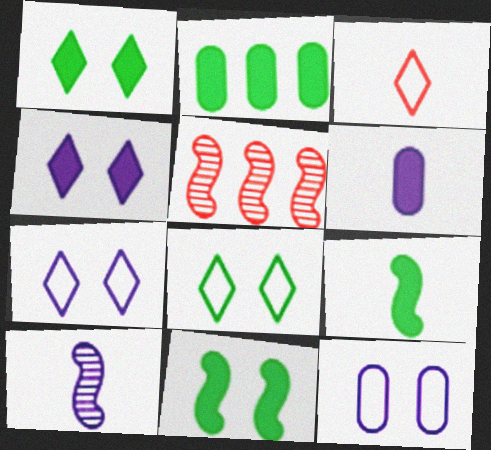[[1, 2, 9], 
[5, 6, 8]]